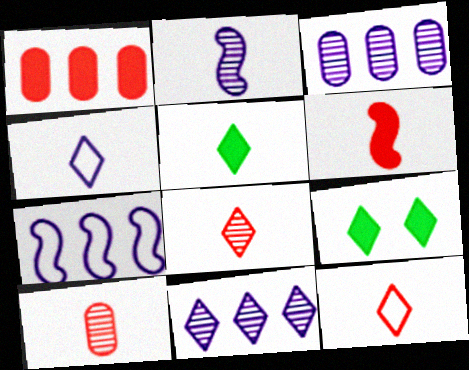[[4, 5, 8], 
[6, 10, 12], 
[7, 9, 10], 
[9, 11, 12]]